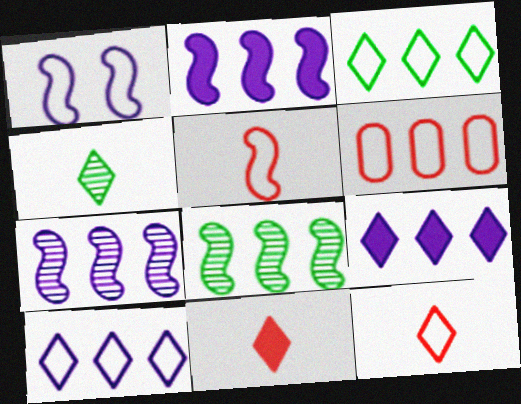[[6, 8, 9]]